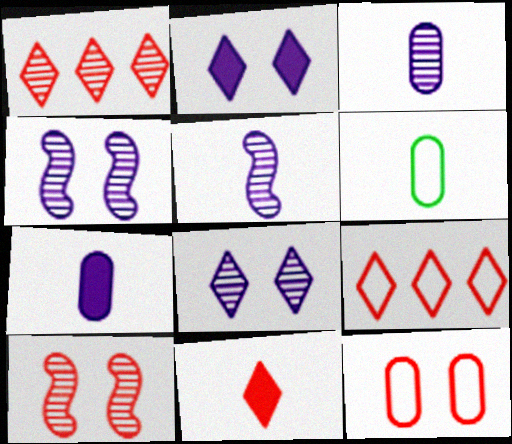[[5, 6, 11]]